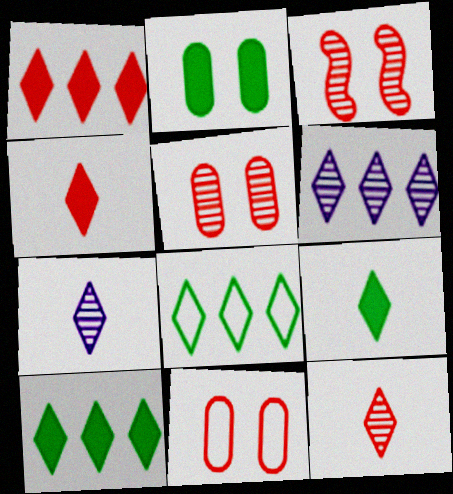[[1, 6, 8]]